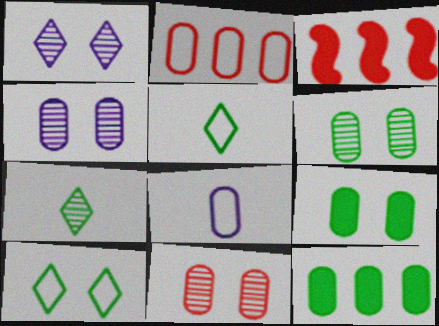[[3, 4, 5], 
[4, 6, 11], 
[8, 11, 12]]